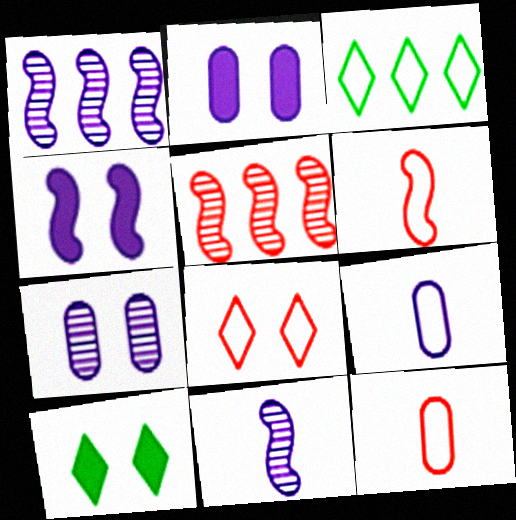[[1, 10, 12], 
[5, 9, 10]]